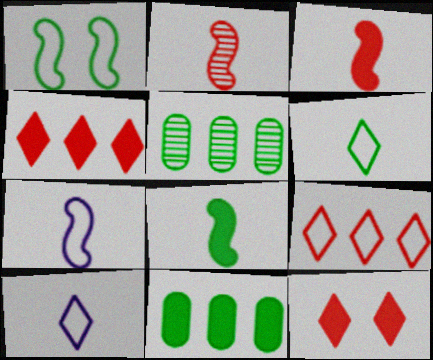[[2, 7, 8], 
[5, 7, 12]]